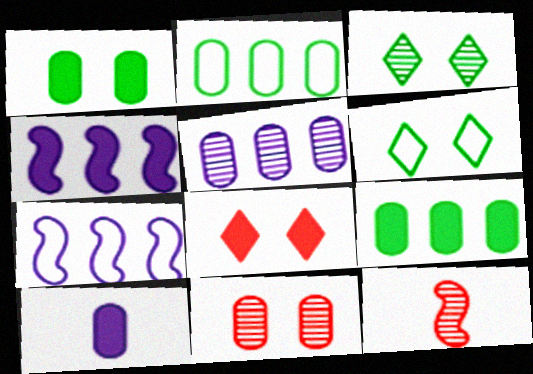[[2, 10, 11], 
[3, 5, 12]]